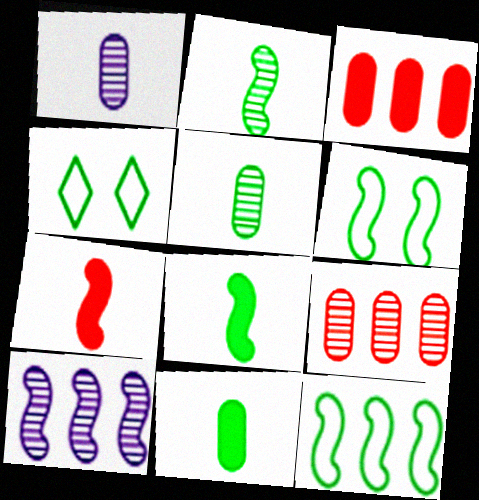[[6, 7, 10]]